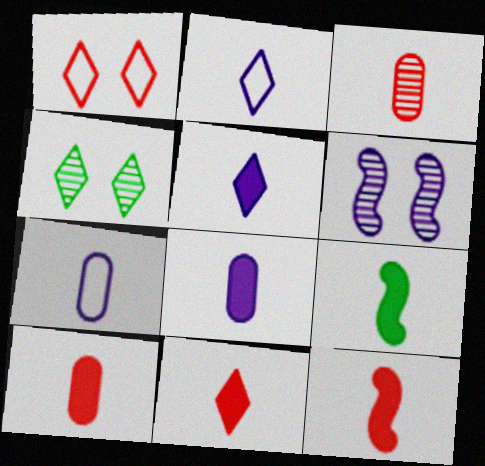[[2, 3, 9], 
[5, 9, 10], 
[8, 9, 11], 
[10, 11, 12]]